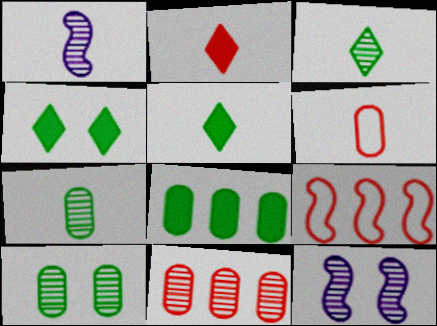[[1, 5, 6], 
[3, 11, 12]]